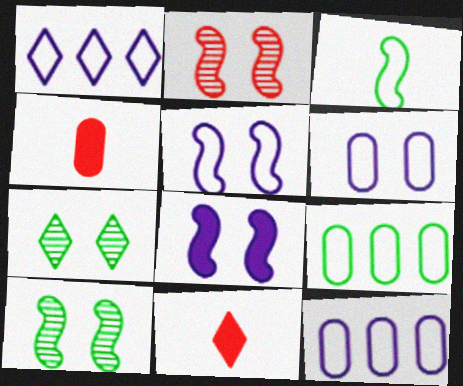[[1, 4, 10], 
[1, 7, 11], 
[10, 11, 12]]